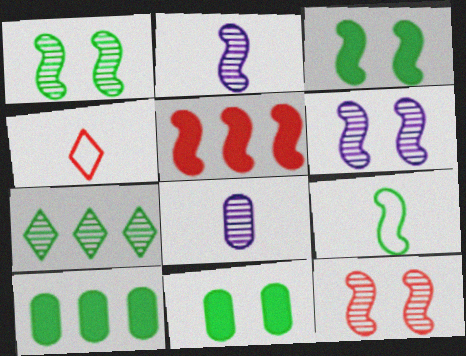[[1, 6, 12], 
[4, 6, 10], 
[5, 6, 9], 
[7, 8, 12], 
[7, 9, 11]]